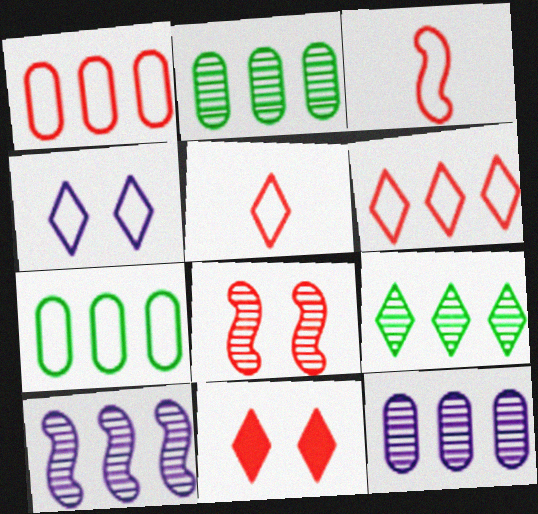[[3, 4, 7]]